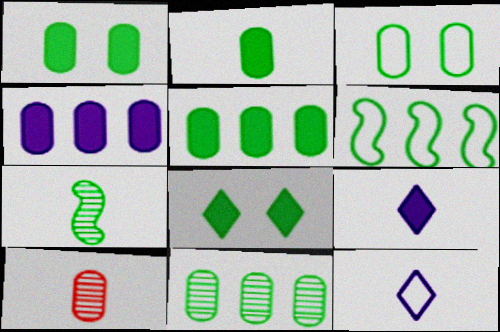[[1, 2, 5], 
[2, 3, 11], 
[3, 4, 10]]